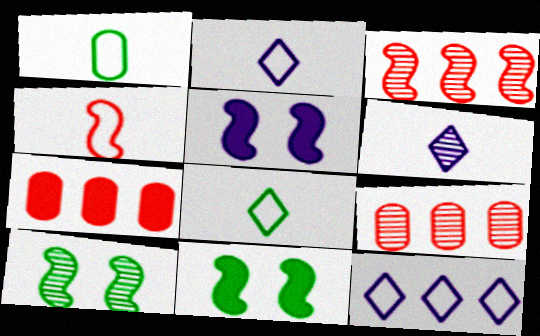[[1, 2, 4], 
[2, 7, 10], 
[2, 9, 11], 
[5, 8, 9], 
[6, 9, 10]]